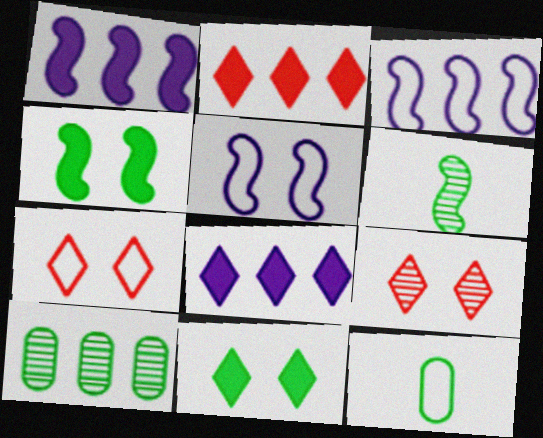[[1, 9, 12], 
[2, 3, 10], 
[3, 7, 12]]